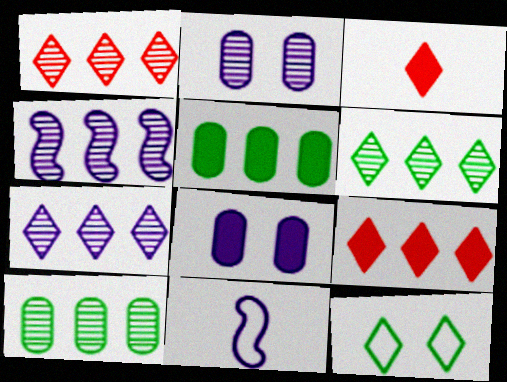[[1, 4, 10], 
[1, 6, 7], 
[3, 7, 12], 
[7, 8, 11]]